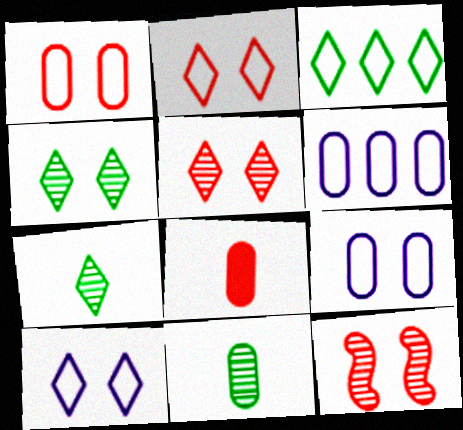[]